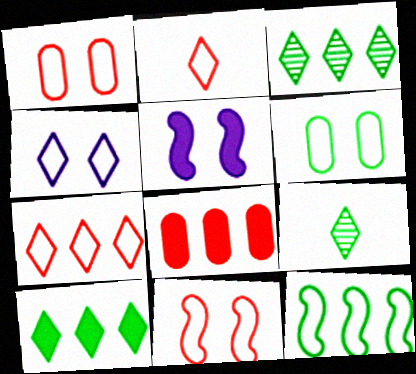[[4, 6, 11]]